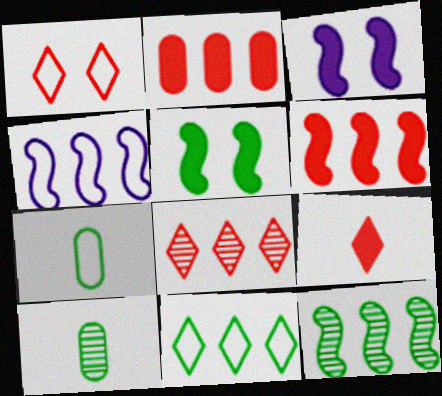[[1, 4, 7], 
[1, 8, 9], 
[3, 7, 8], 
[4, 6, 12], 
[5, 10, 11]]